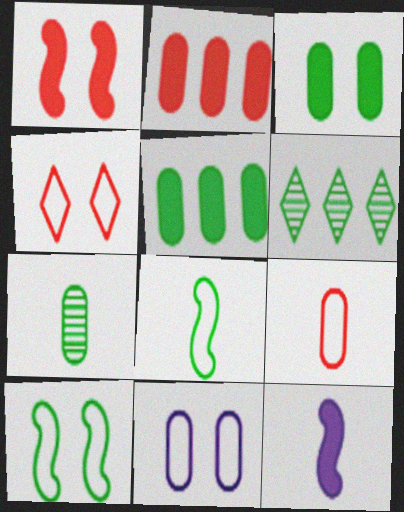[[2, 7, 11], 
[3, 6, 8], 
[4, 10, 11]]